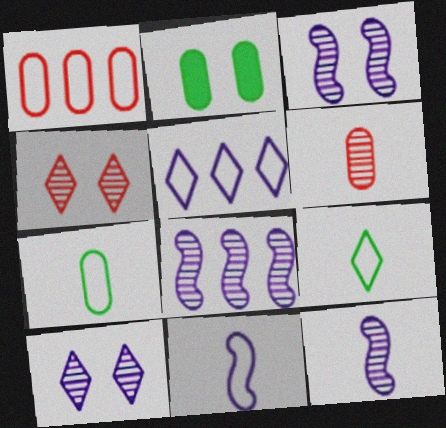[[3, 8, 12]]